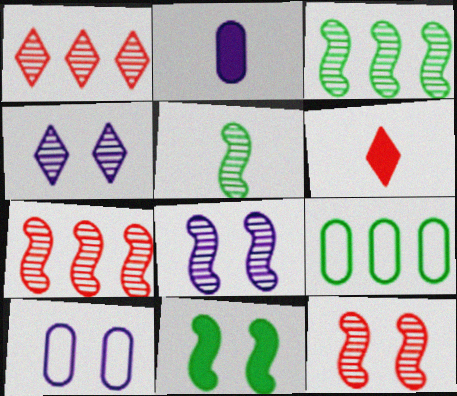[[3, 6, 10], 
[5, 7, 8], 
[6, 8, 9]]